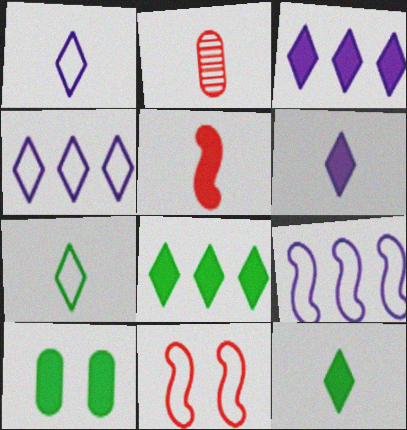[[3, 5, 10]]